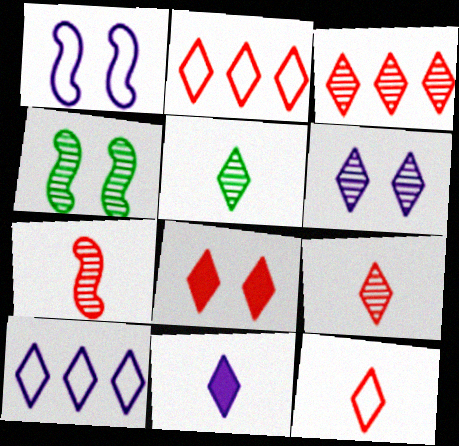[[2, 8, 9], 
[3, 5, 6], 
[3, 8, 12], 
[5, 8, 10], 
[5, 11, 12], 
[6, 10, 11]]